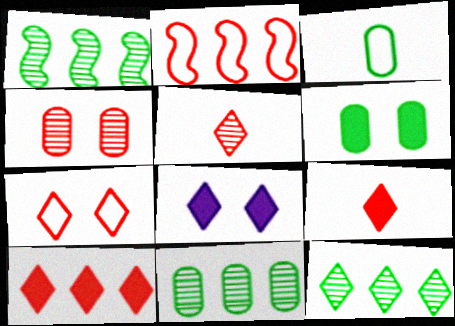[[1, 11, 12], 
[2, 4, 9], 
[3, 6, 11], 
[5, 7, 10]]